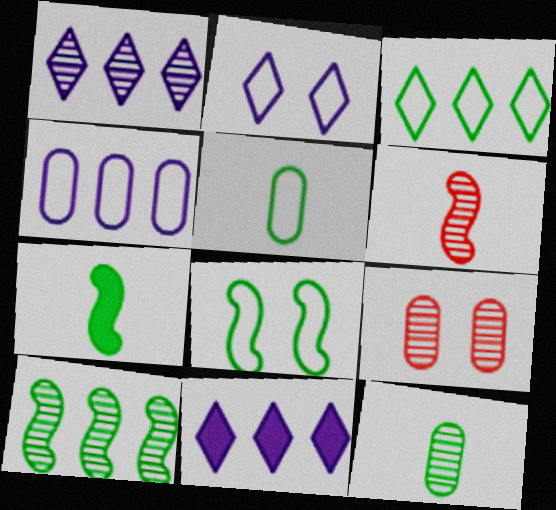[[3, 5, 8], 
[7, 8, 10]]